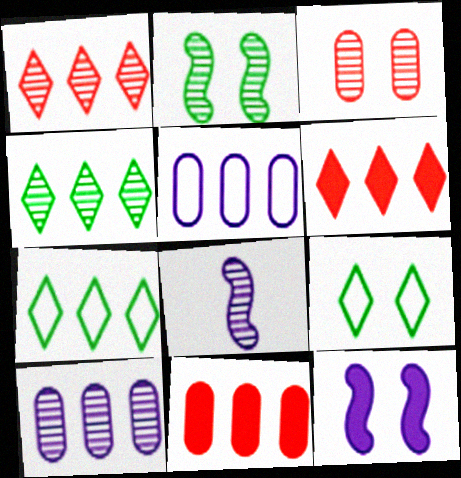[[3, 4, 8], 
[3, 9, 12], 
[8, 9, 11]]